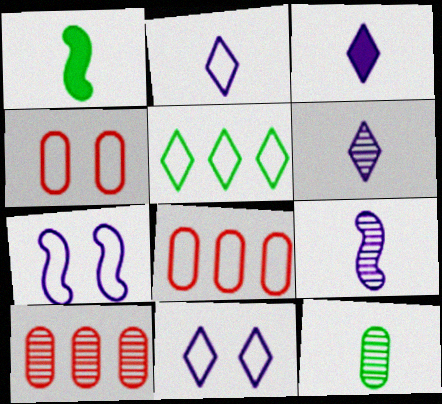[[1, 10, 11], 
[2, 3, 6]]